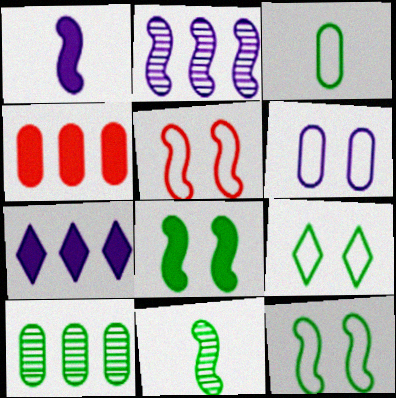[[5, 6, 9]]